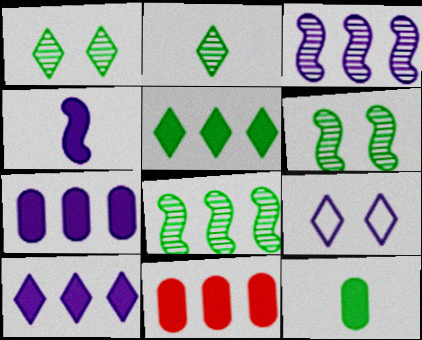[]